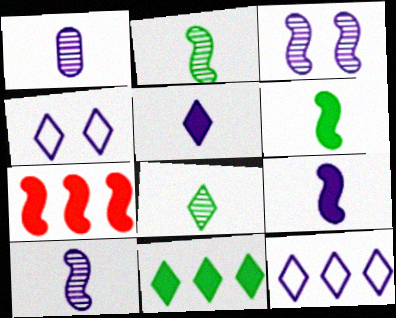[]